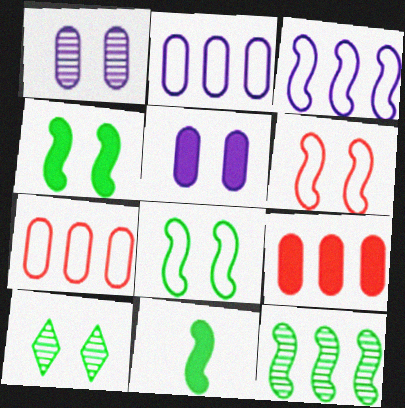[[5, 6, 10], 
[8, 11, 12]]